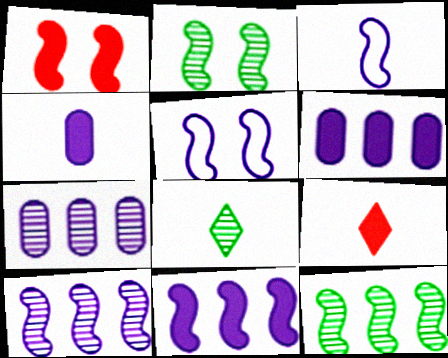[[1, 2, 5], 
[1, 3, 12]]